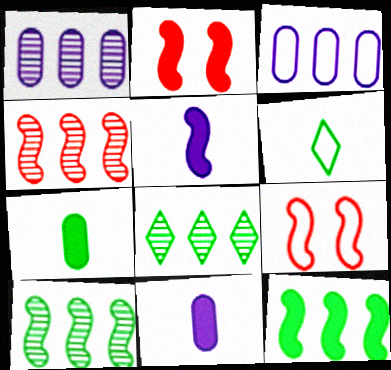[[1, 2, 6], 
[1, 4, 8], 
[2, 5, 12], 
[3, 6, 9], 
[5, 9, 10], 
[8, 9, 11]]